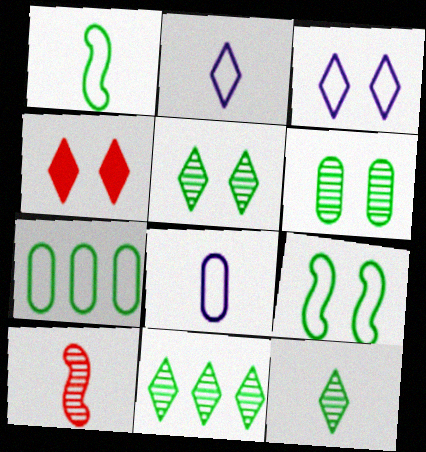[[2, 4, 11], 
[3, 4, 5], 
[5, 11, 12]]